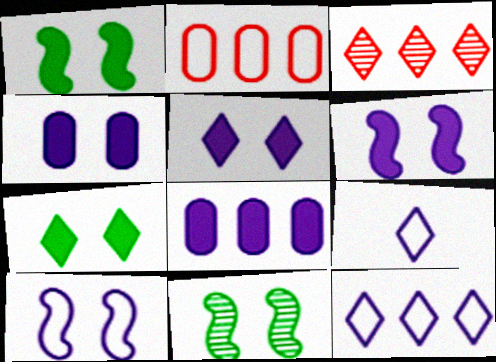[[3, 7, 9], 
[4, 5, 6]]